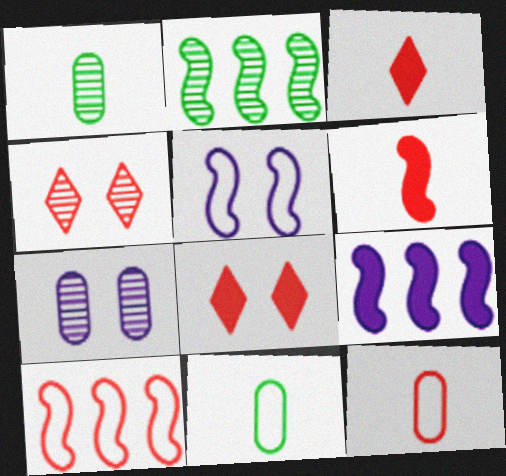[[2, 5, 6], 
[2, 9, 10], 
[4, 9, 11]]